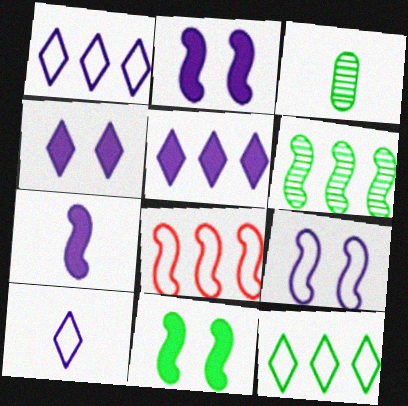[[3, 4, 8], 
[3, 11, 12]]